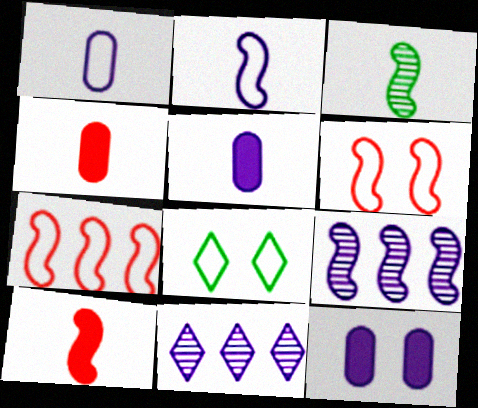[[1, 7, 8], 
[2, 3, 10], 
[2, 11, 12], 
[4, 8, 9]]